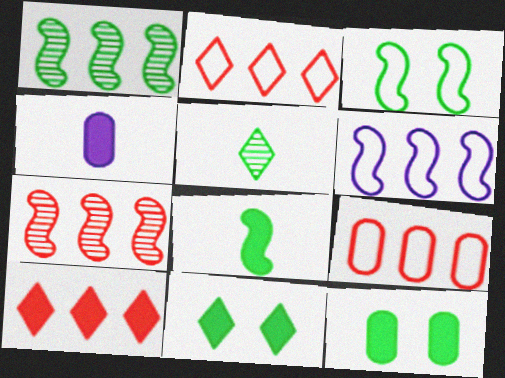[[1, 3, 8], 
[7, 9, 10]]